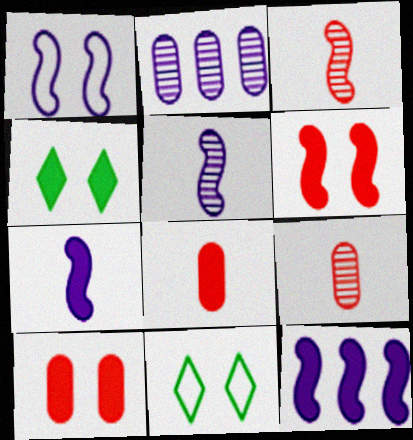[[1, 5, 12], 
[4, 8, 12], 
[9, 11, 12]]